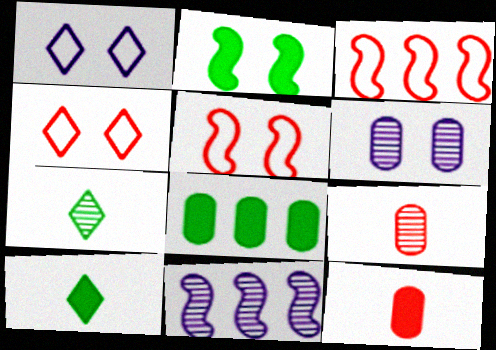[[2, 4, 6], 
[2, 8, 10], 
[3, 6, 10]]